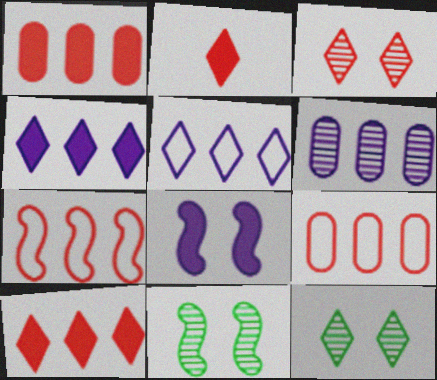[[2, 5, 12]]